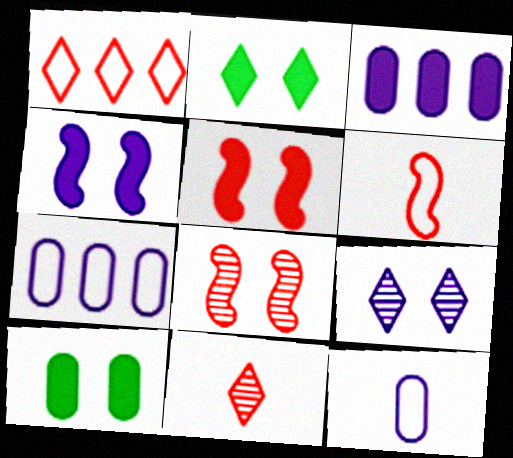[]